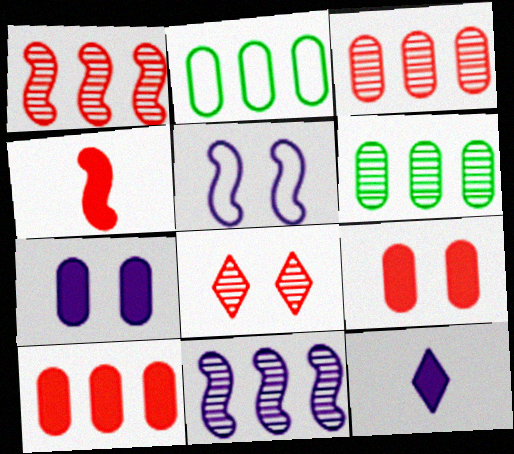[]